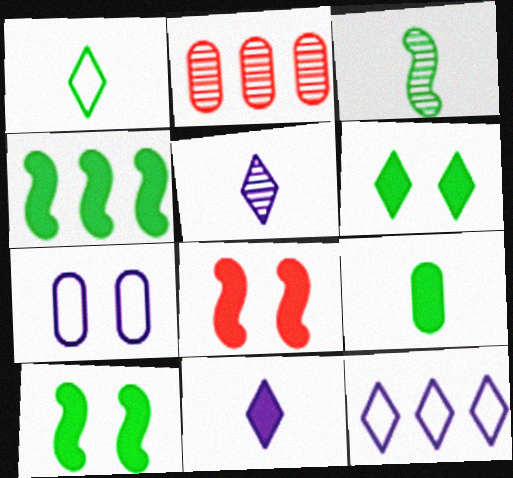[[1, 3, 9], 
[2, 4, 12], 
[2, 7, 9], 
[4, 6, 9]]